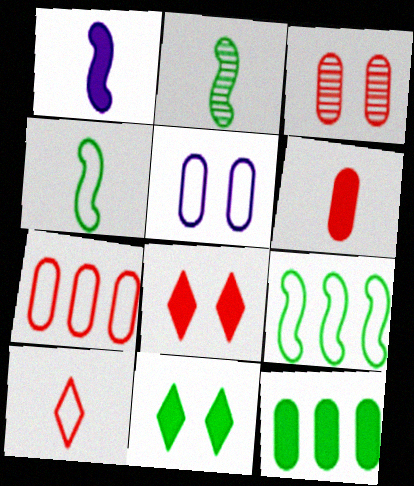[[1, 8, 12], 
[3, 6, 7], 
[5, 9, 10]]